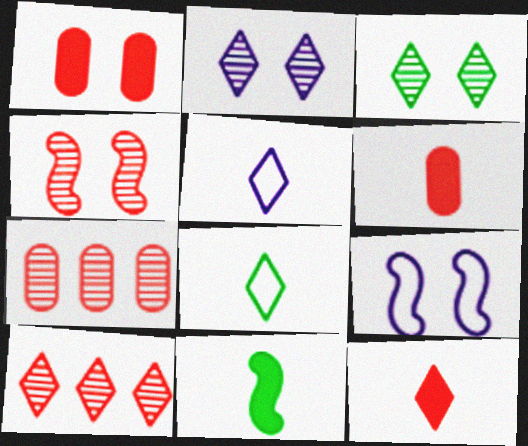[[1, 3, 9]]